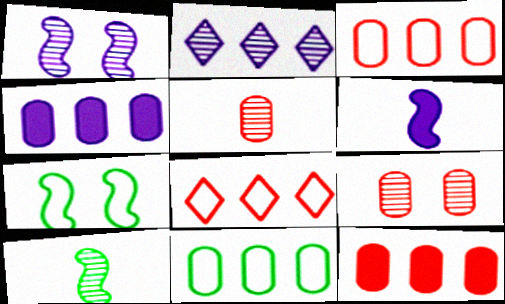[[2, 9, 10]]